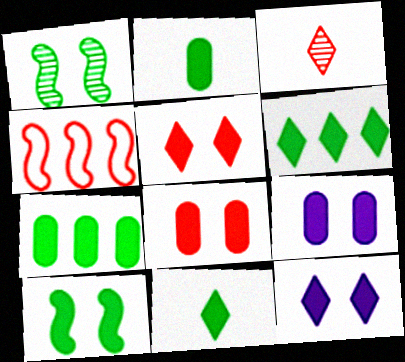[[2, 6, 10], 
[3, 4, 8], 
[5, 9, 10], 
[7, 10, 11], 
[8, 10, 12]]